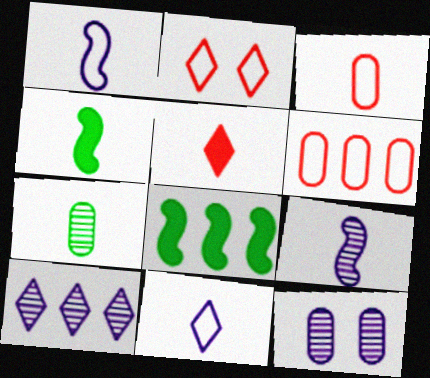[[1, 5, 7], 
[6, 8, 10], 
[9, 10, 12]]